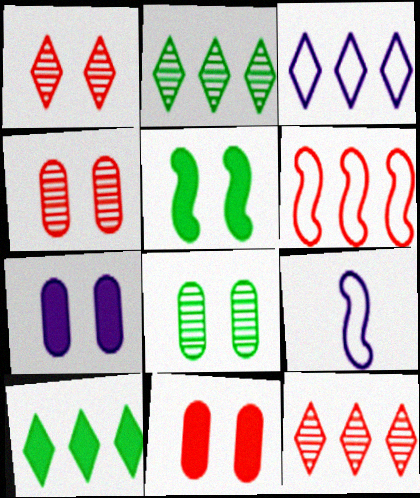[[2, 9, 11], 
[3, 10, 12], 
[4, 9, 10]]